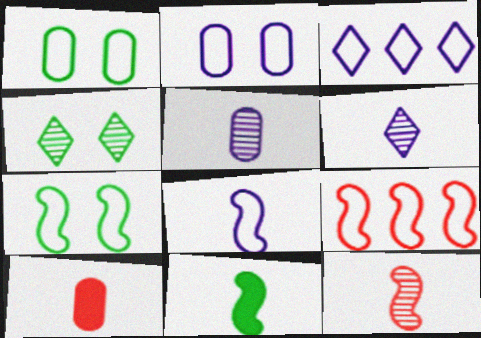[[2, 3, 8], 
[7, 8, 9], 
[8, 11, 12]]